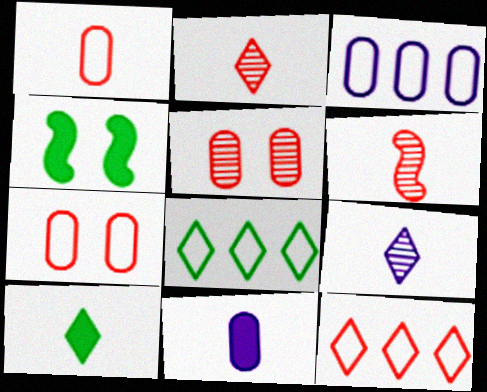[[2, 3, 4]]